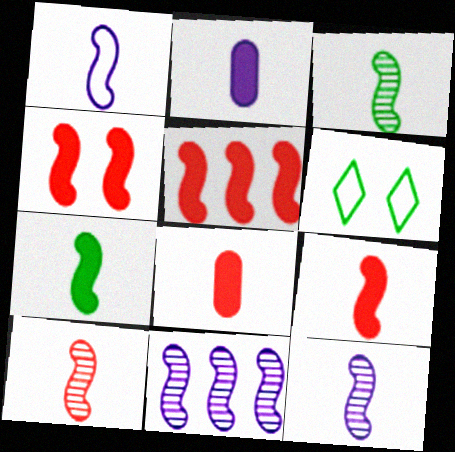[[1, 3, 9], 
[1, 7, 10], 
[3, 10, 12], 
[4, 5, 9], 
[6, 8, 11]]